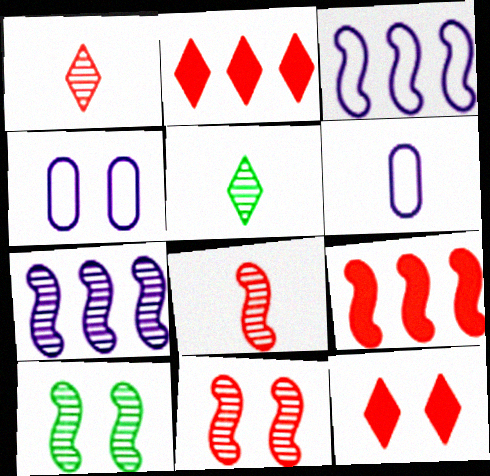[[2, 6, 10], 
[4, 5, 9], 
[4, 10, 12], 
[7, 8, 10]]